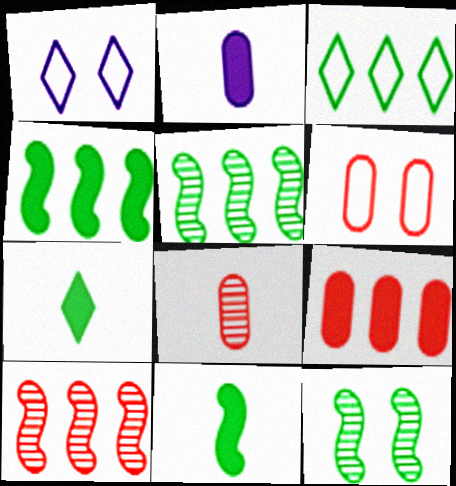[[1, 4, 8], 
[6, 8, 9]]